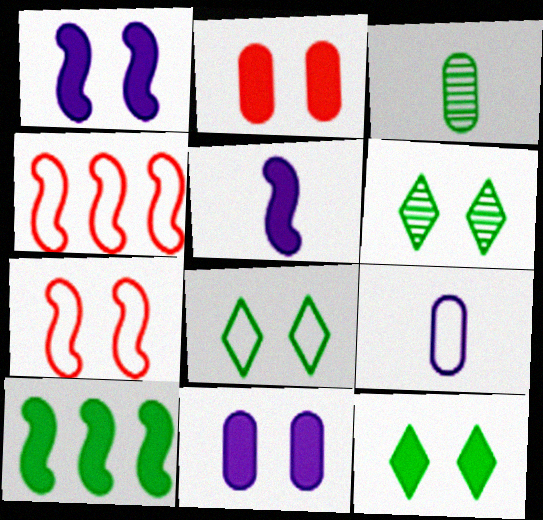[[1, 2, 12], 
[3, 8, 10], 
[4, 8, 9], 
[6, 7, 11], 
[6, 8, 12]]